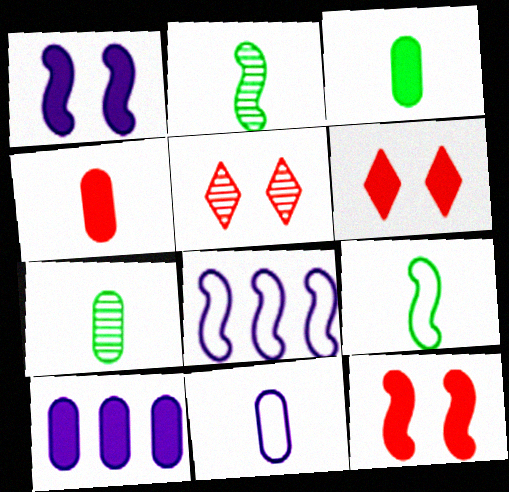[[2, 8, 12], 
[3, 5, 8], 
[4, 7, 11], 
[5, 9, 10], 
[6, 7, 8]]